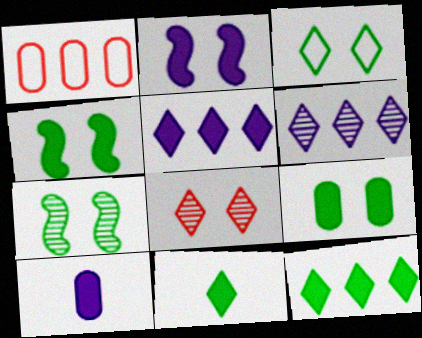[[2, 5, 10], 
[3, 7, 9]]